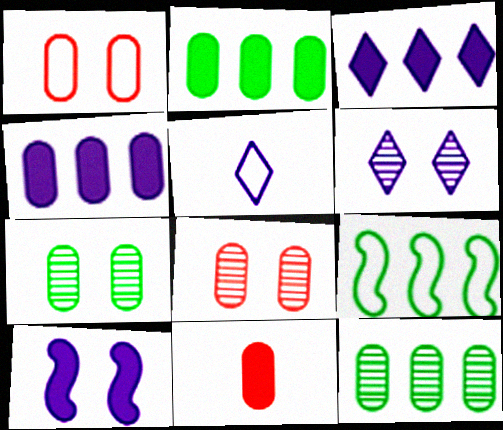[[1, 5, 9], 
[3, 5, 6], 
[6, 9, 11]]